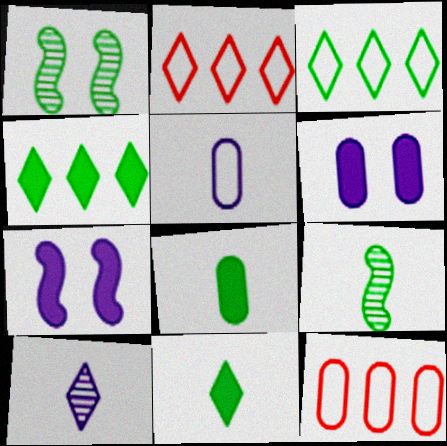[[1, 3, 8], 
[2, 6, 9]]